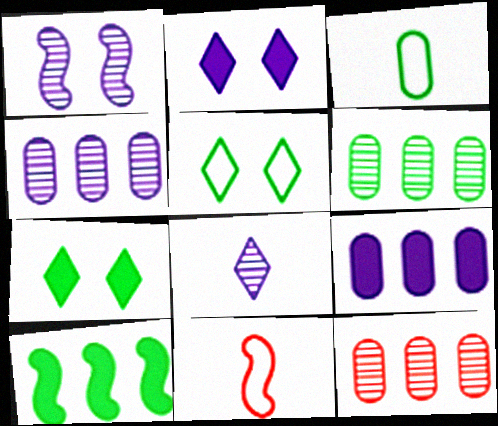[[1, 4, 8], 
[1, 10, 11], 
[2, 6, 11], 
[4, 6, 12], 
[4, 7, 11]]